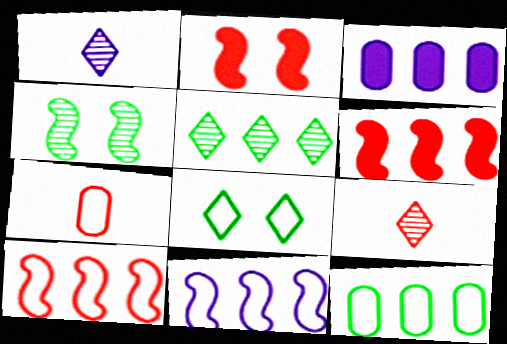[[1, 2, 12], 
[3, 5, 10], 
[7, 8, 11]]